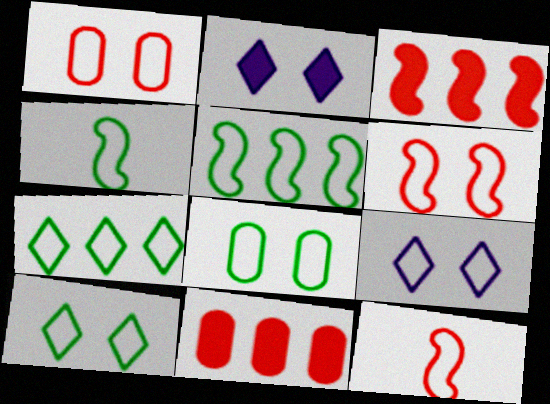[[4, 7, 8], 
[6, 8, 9]]